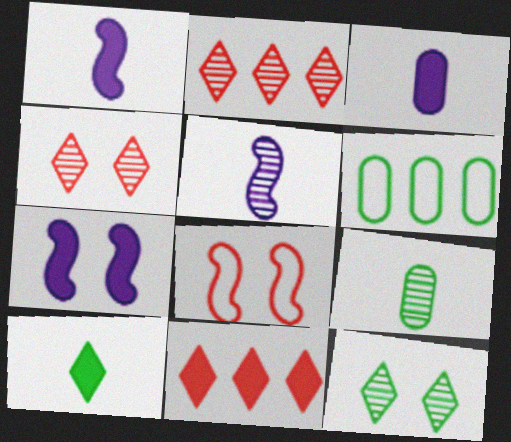[[1, 4, 6]]